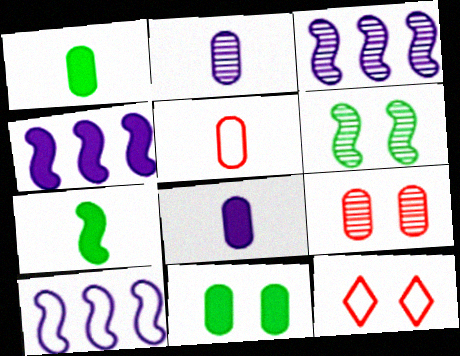[[1, 2, 5], 
[1, 3, 12], 
[3, 4, 10]]